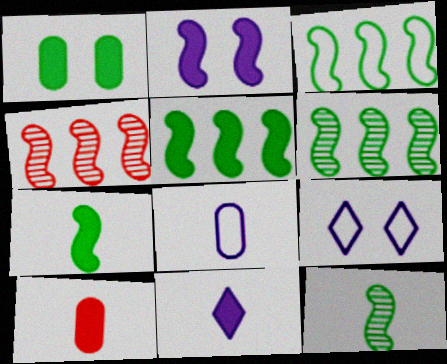[[3, 5, 6], 
[6, 9, 10], 
[7, 10, 11]]